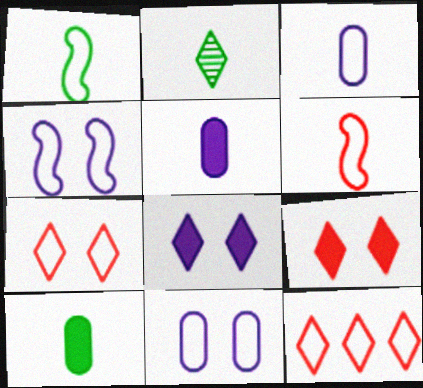[[1, 2, 10], 
[1, 11, 12], 
[2, 5, 6], 
[2, 8, 12]]